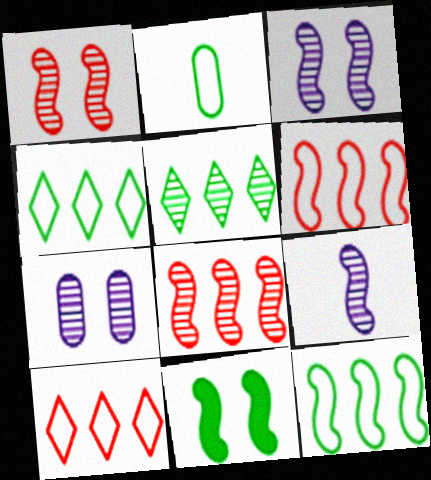[[2, 5, 11], 
[6, 9, 11]]